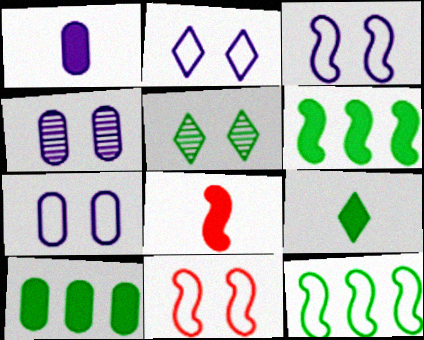[[1, 8, 9], 
[2, 3, 7]]